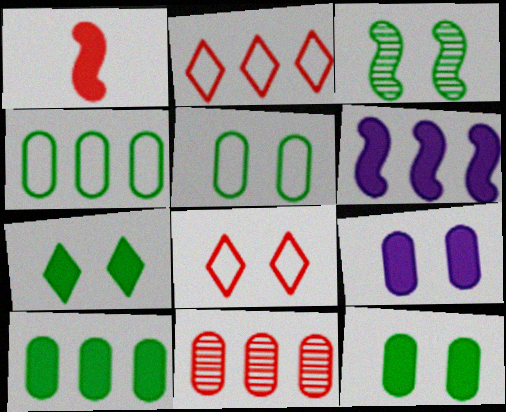[[1, 8, 11], 
[3, 5, 7], 
[3, 8, 9]]